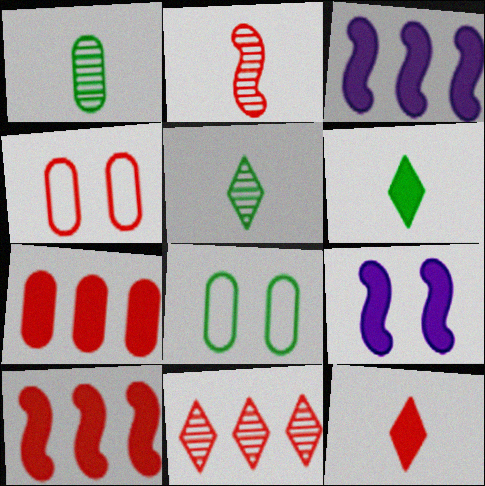[[3, 4, 5], 
[6, 7, 9]]